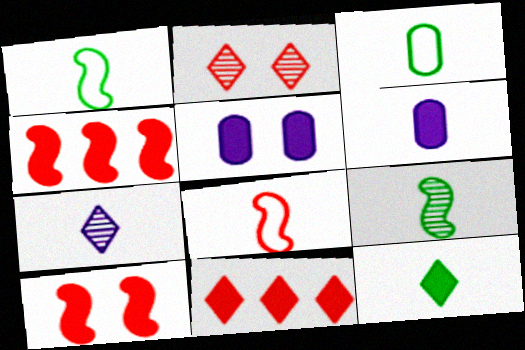[[3, 9, 12], 
[4, 5, 12]]